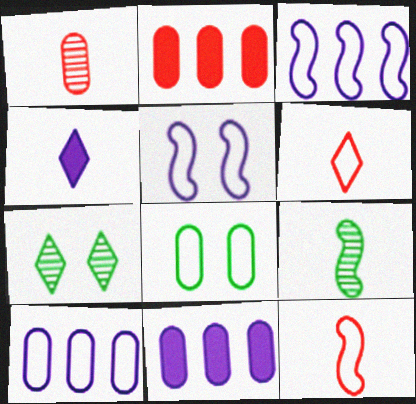[[1, 8, 11], 
[3, 6, 8], 
[7, 11, 12]]